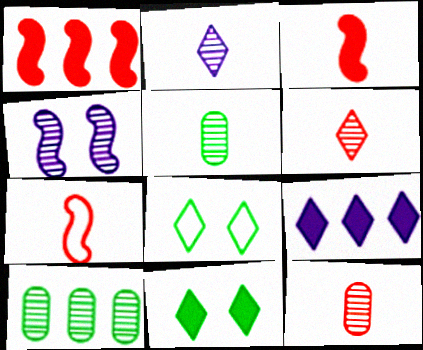[[4, 6, 10], 
[6, 8, 9]]